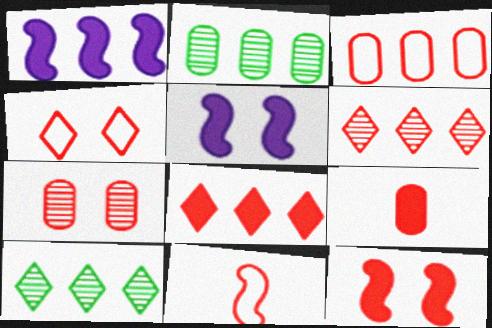[[1, 3, 10], 
[3, 4, 11], 
[3, 7, 9], 
[4, 7, 12], 
[7, 8, 11], 
[8, 9, 12]]